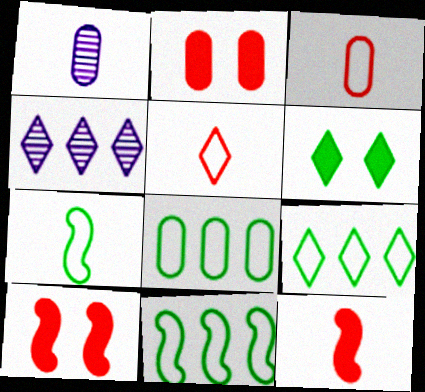[[1, 2, 8], 
[1, 9, 10], 
[2, 4, 7], 
[4, 5, 6], 
[8, 9, 11]]